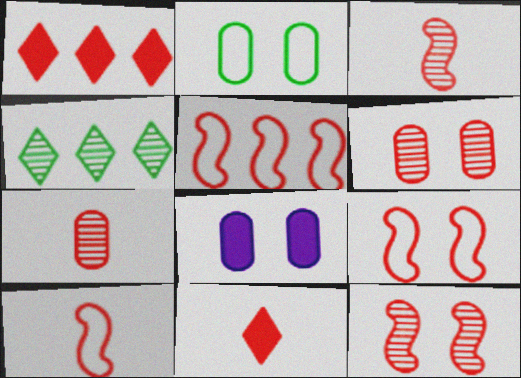[[1, 6, 10], 
[1, 7, 9], 
[2, 6, 8], 
[4, 8, 10], 
[5, 6, 11], 
[5, 9, 10], 
[7, 10, 11]]